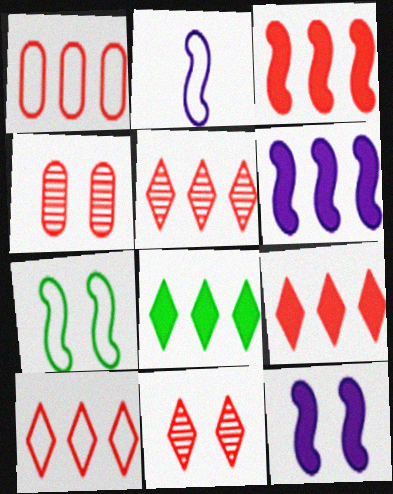[[1, 3, 5], 
[2, 4, 8], 
[5, 9, 10]]